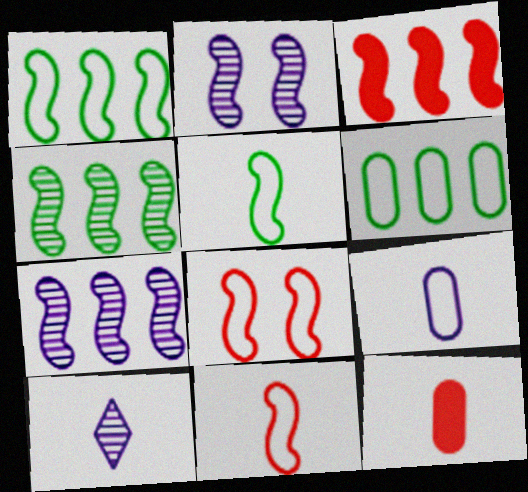[[1, 3, 7], 
[2, 3, 5], 
[5, 10, 12]]